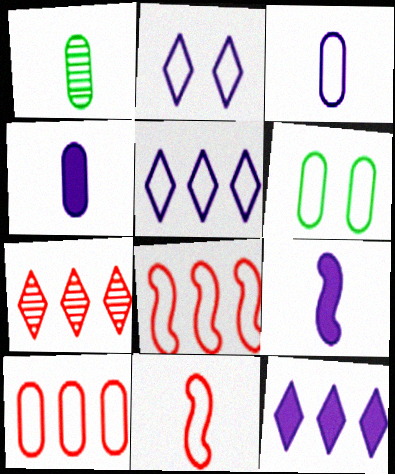[[3, 6, 10], 
[5, 6, 11], 
[6, 7, 9]]